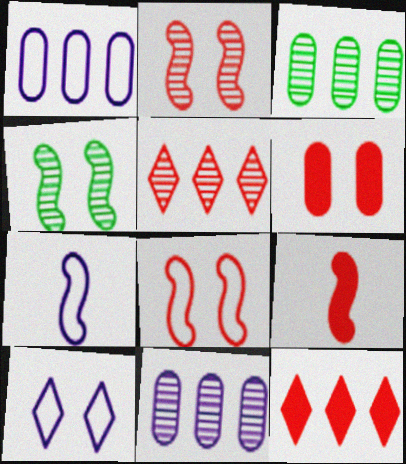[[1, 7, 10], 
[3, 9, 10], 
[4, 6, 10], 
[6, 9, 12]]